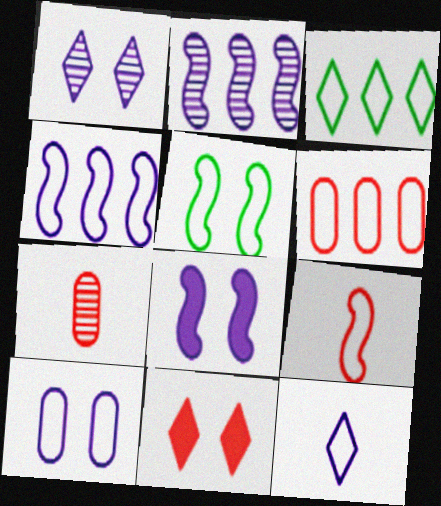[[1, 8, 10], 
[3, 4, 6], 
[3, 7, 8], 
[3, 9, 10], 
[4, 5, 9], 
[4, 10, 12], 
[5, 6, 12]]